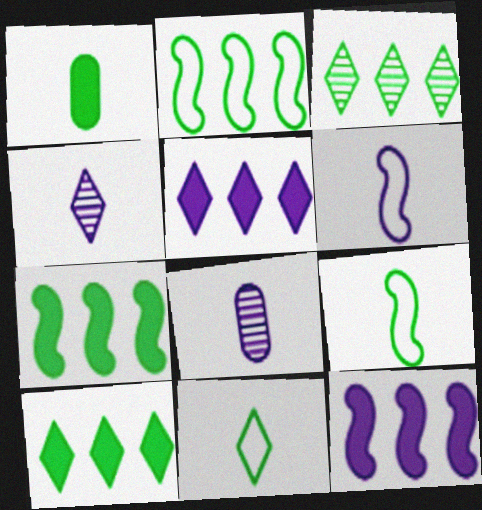[]